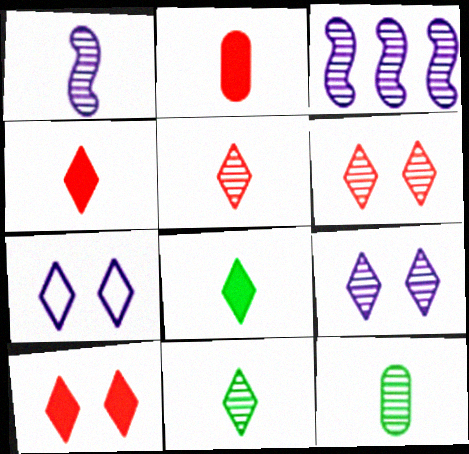[[1, 5, 12], 
[3, 6, 12]]